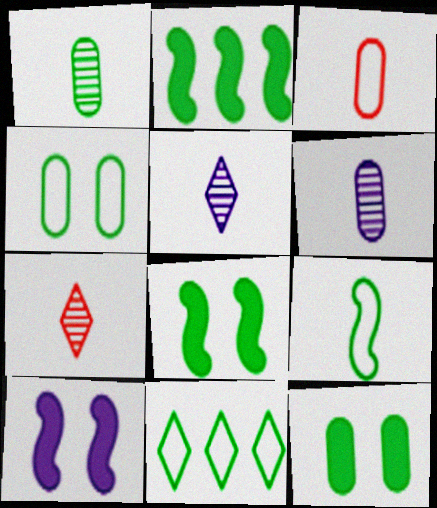[[1, 8, 11], 
[4, 9, 11]]